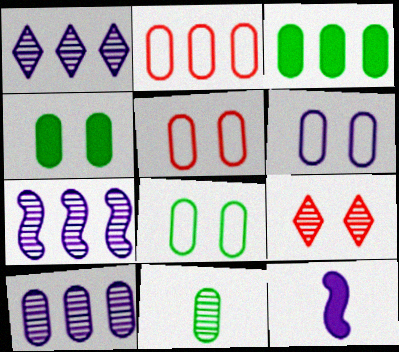[[1, 6, 12], 
[1, 7, 10], 
[2, 3, 10], 
[3, 8, 11], 
[5, 6, 8], 
[7, 9, 11]]